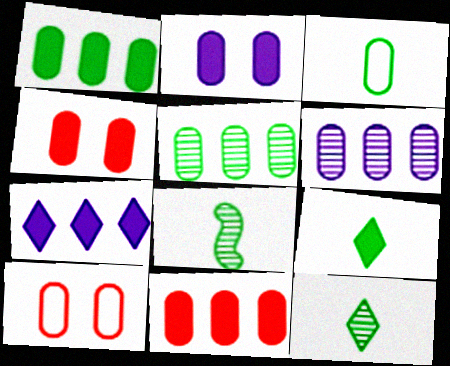[[3, 4, 6], 
[3, 8, 9], 
[7, 8, 10]]